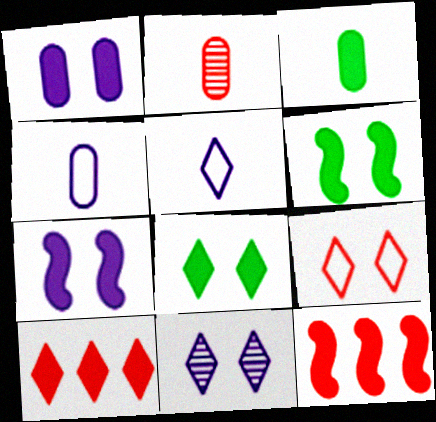[[2, 3, 4], 
[2, 9, 12], 
[3, 7, 10], 
[8, 9, 11]]